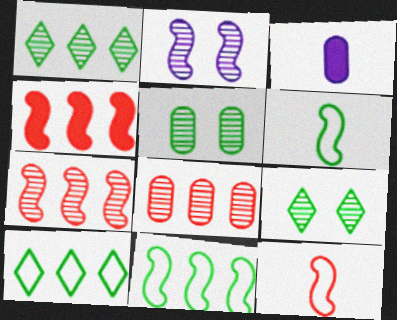[[2, 4, 6]]